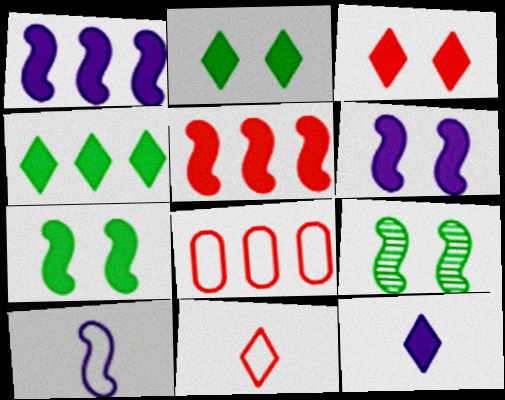[[3, 4, 12], 
[5, 9, 10], 
[8, 9, 12]]